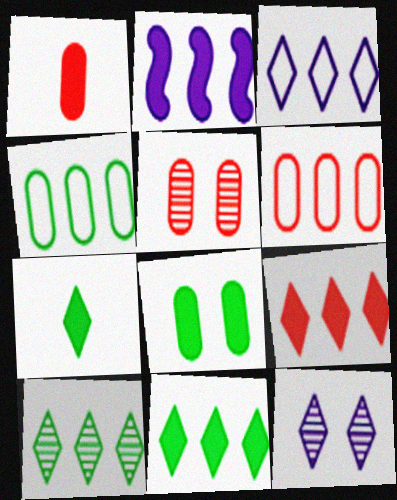[[1, 5, 6], 
[2, 6, 10], 
[3, 9, 10]]